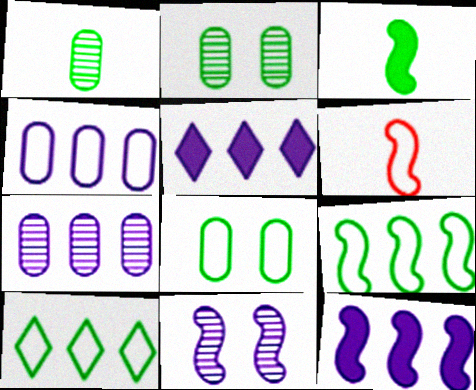[[2, 3, 10], 
[2, 5, 6]]